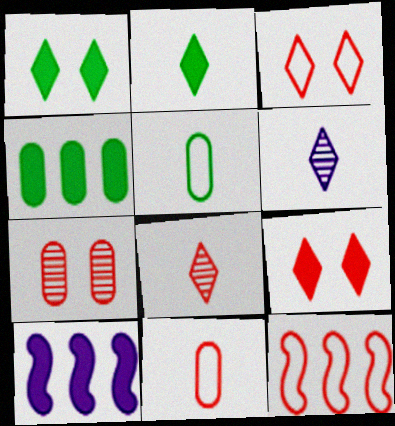[[3, 11, 12]]